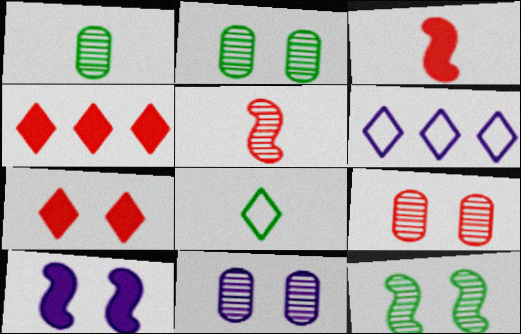[[2, 3, 6], 
[2, 9, 11]]